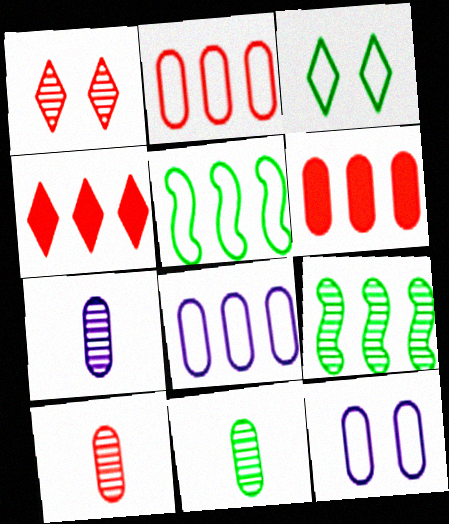[[1, 7, 9], 
[4, 8, 9], 
[6, 11, 12], 
[7, 10, 11]]